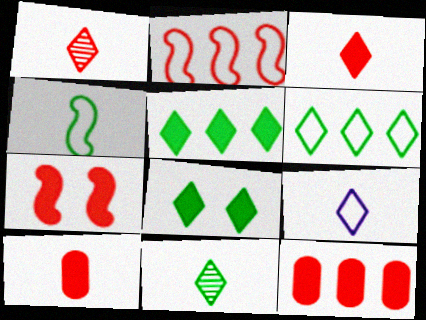[[3, 7, 12], 
[3, 9, 11], 
[6, 8, 11]]